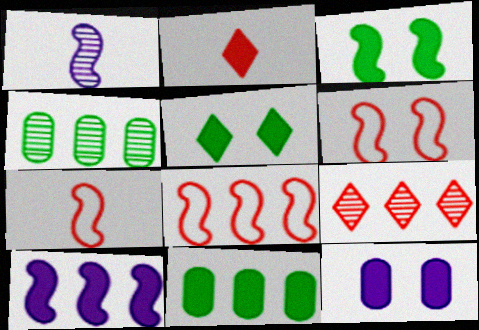[[1, 3, 8], 
[6, 7, 8]]